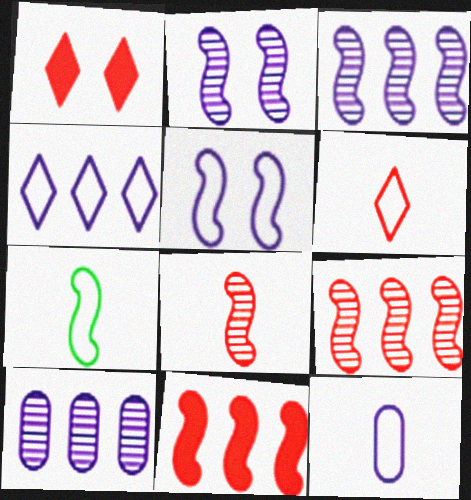[[1, 7, 10], 
[2, 7, 11], 
[4, 5, 12], 
[6, 7, 12]]